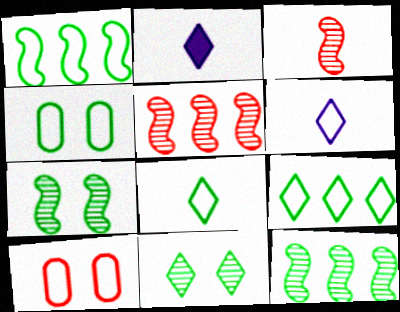[[1, 4, 8], 
[1, 6, 10], 
[2, 4, 5], 
[2, 10, 12]]